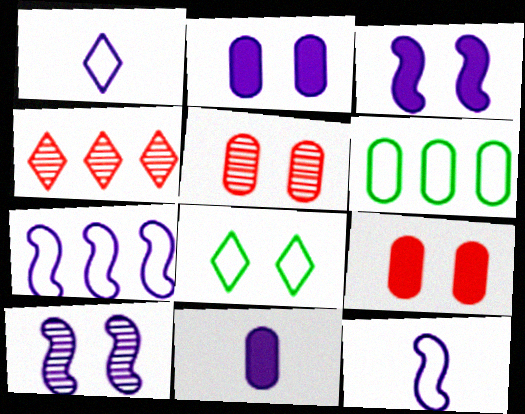[[3, 5, 8], 
[5, 6, 11], 
[8, 9, 10]]